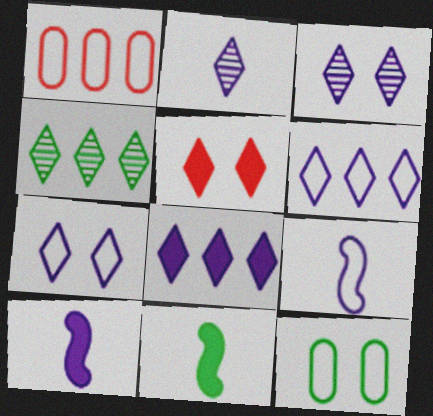[[1, 3, 11], 
[2, 7, 8], 
[4, 11, 12]]